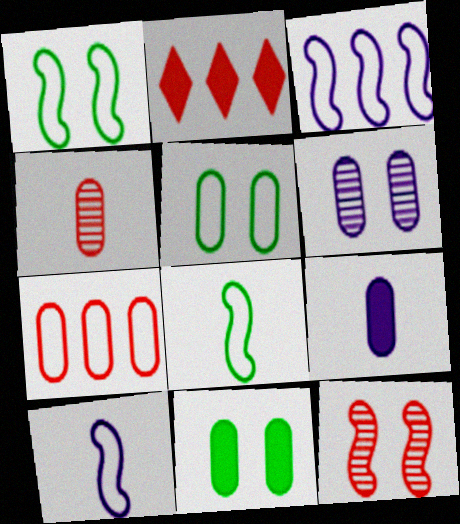[[2, 6, 8]]